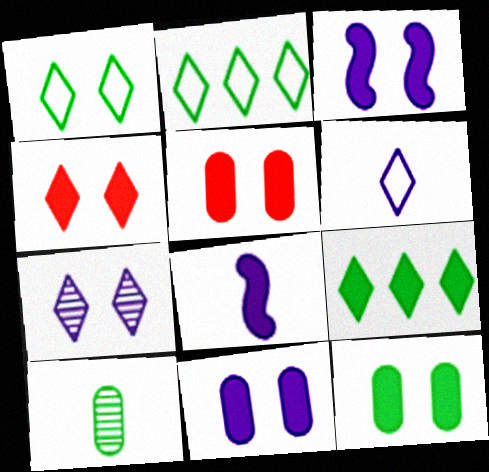[[1, 4, 7], 
[3, 4, 12], 
[5, 8, 9], 
[5, 11, 12]]